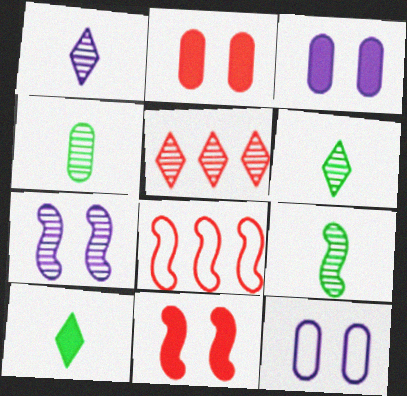[[3, 6, 8], 
[4, 5, 7], 
[4, 6, 9]]